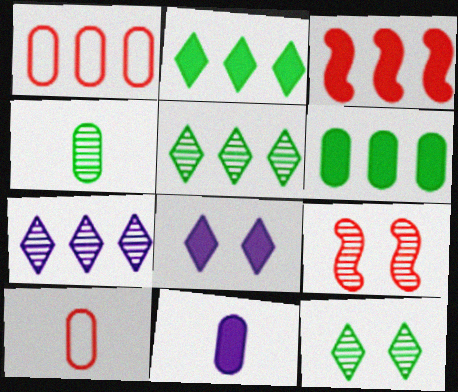[[4, 7, 9], 
[4, 10, 11]]